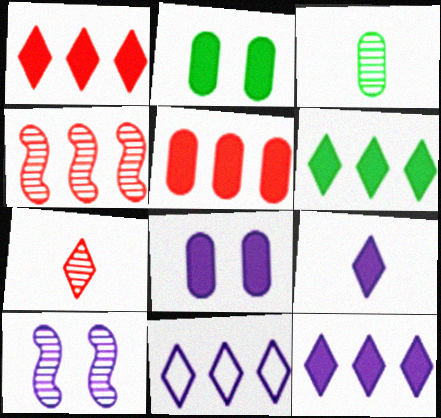[[1, 6, 12]]